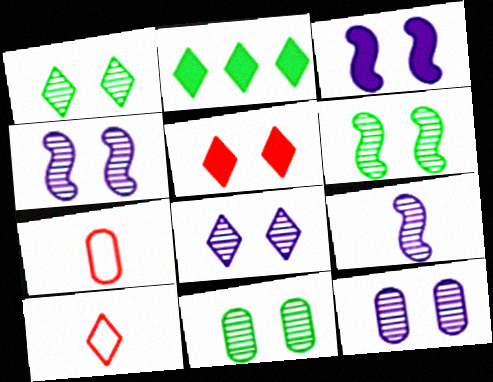[[1, 6, 11], 
[2, 4, 7], 
[2, 8, 10], 
[4, 8, 12]]